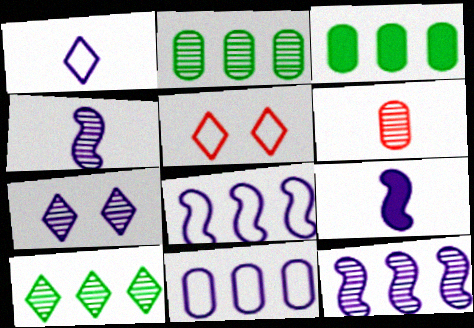[[2, 5, 9], 
[3, 4, 5], 
[7, 9, 11]]